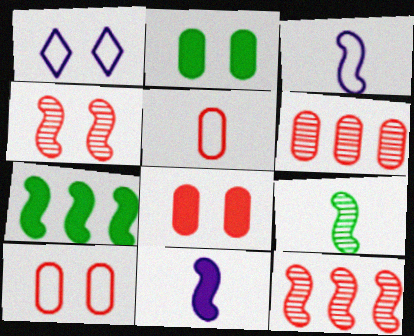[[1, 2, 4], 
[3, 4, 7], 
[5, 6, 8]]